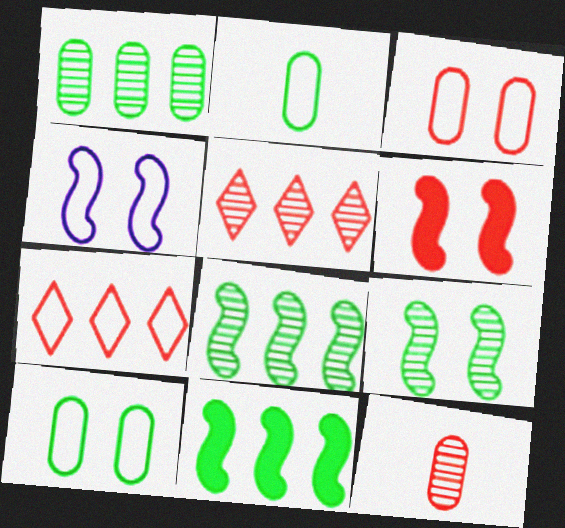[[2, 4, 7], 
[4, 6, 9], 
[6, 7, 12]]